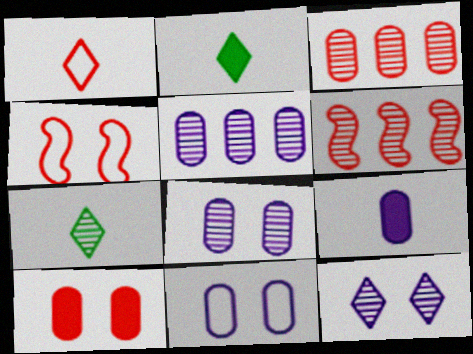[[1, 6, 10], 
[2, 4, 5], 
[2, 6, 11], 
[5, 9, 11], 
[6, 7, 8]]